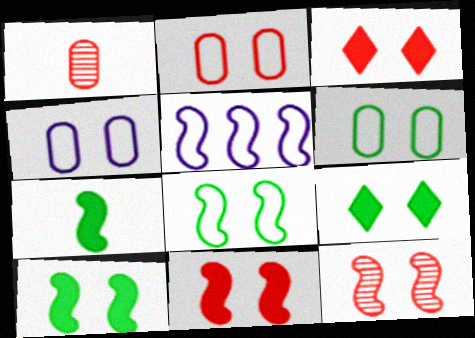[[1, 5, 9], 
[2, 3, 12], 
[2, 4, 6], 
[4, 9, 12], 
[5, 7, 12]]